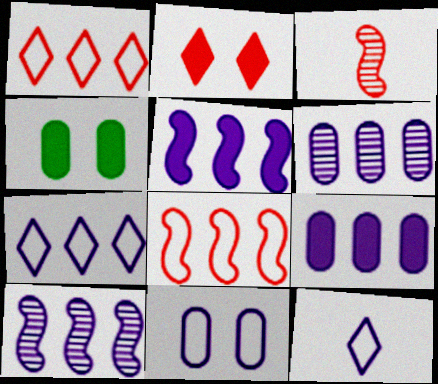[[3, 4, 7], 
[5, 6, 7], 
[7, 9, 10]]